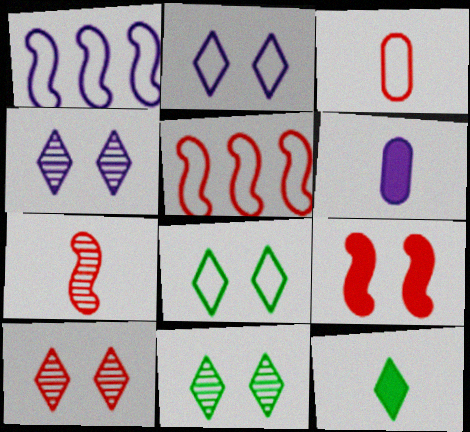[[1, 3, 8], 
[1, 4, 6], 
[4, 10, 11], 
[5, 6, 11], 
[5, 7, 9]]